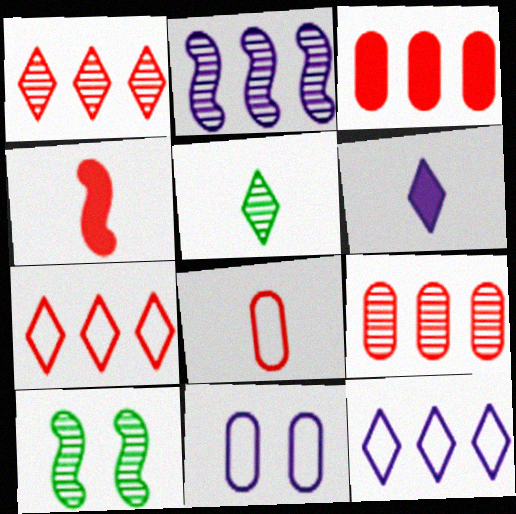[[2, 6, 11]]